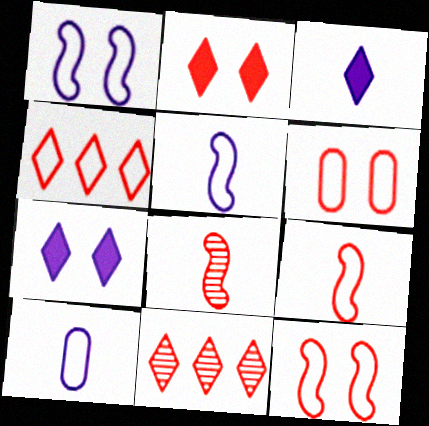[[4, 6, 9]]